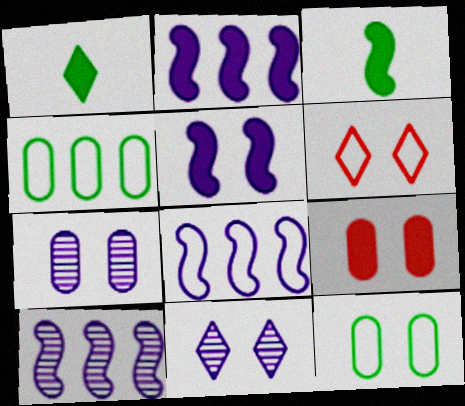[[1, 2, 9], 
[2, 8, 10], 
[7, 9, 12]]